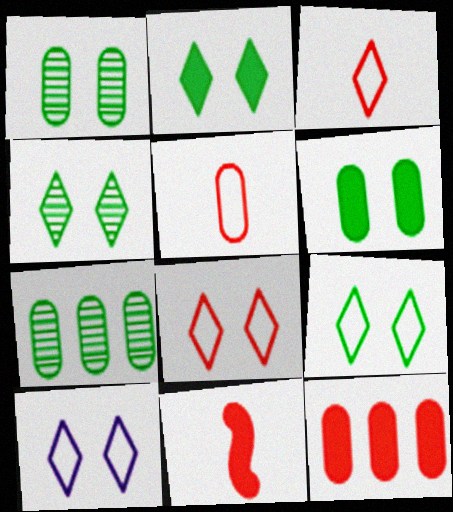[[2, 4, 9], 
[7, 10, 11], 
[8, 9, 10]]